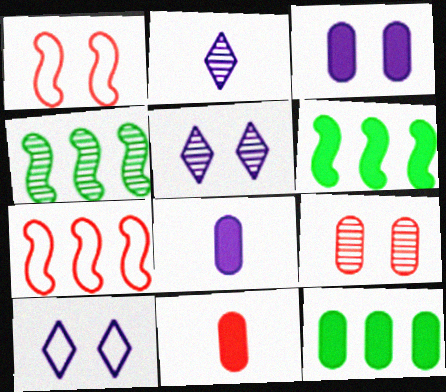[[1, 2, 12], 
[2, 4, 9], 
[3, 11, 12], 
[4, 10, 11]]